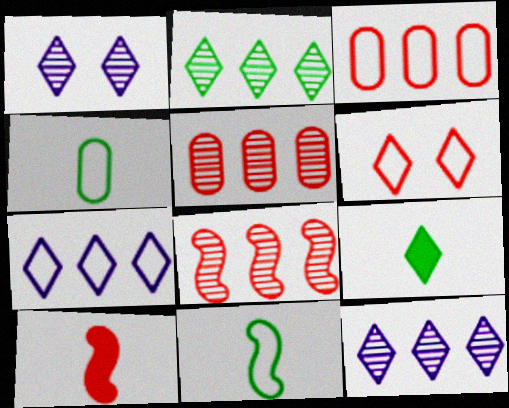[[5, 6, 10], 
[6, 9, 12]]